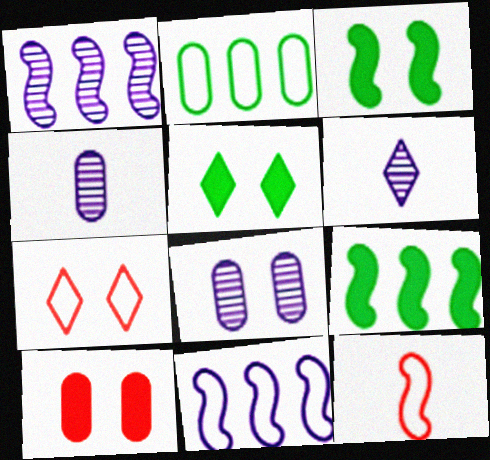[[1, 3, 12], 
[1, 6, 8], 
[2, 4, 10], 
[3, 7, 8], 
[4, 7, 9]]